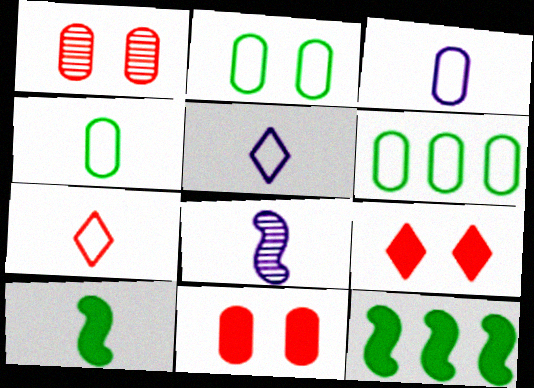[[1, 5, 12], 
[2, 4, 6], 
[6, 8, 9]]